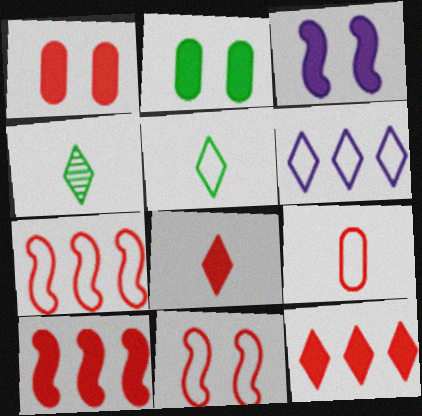[[1, 8, 10]]